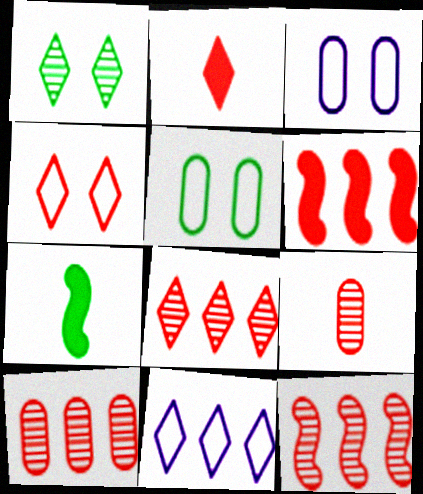[[1, 2, 11], 
[2, 4, 8], 
[3, 7, 8], 
[4, 6, 9], 
[8, 10, 12]]